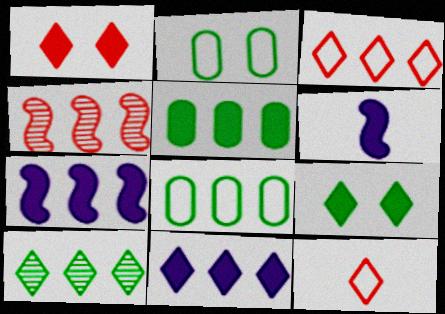[[1, 5, 6], 
[3, 10, 11], 
[4, 8, 11]]